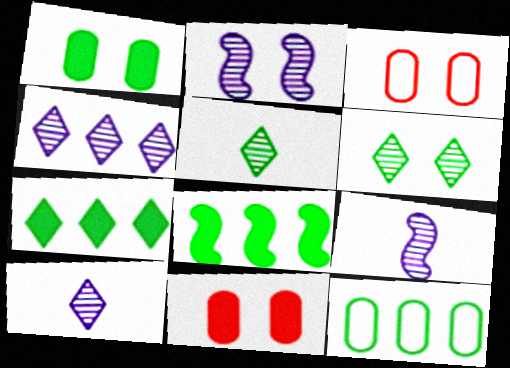[[3, 7, 9], 
[3, 8, 10]]